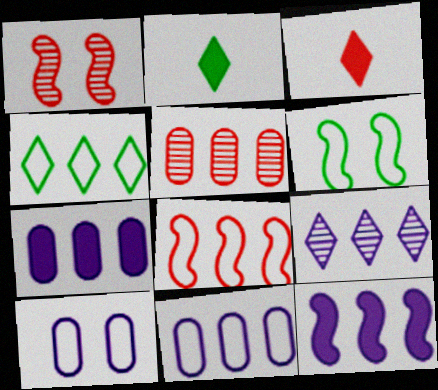[[1, 2, 11], 
[4, 5, 12], 
[4, 8, 11], 
[9, 11, 12]]